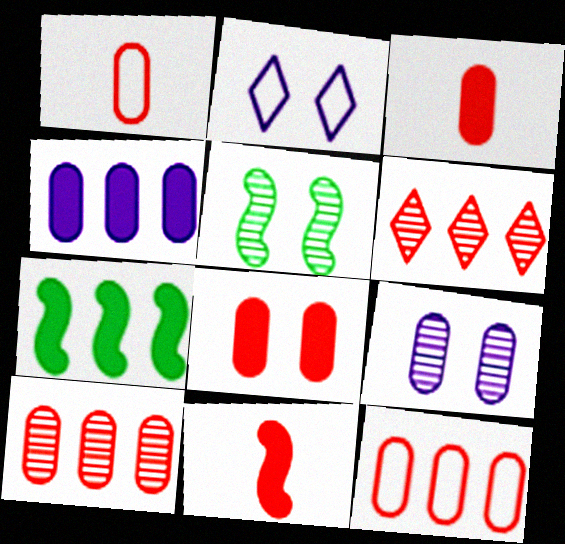[[1, 8, 10], 
[2, 5, 8]]